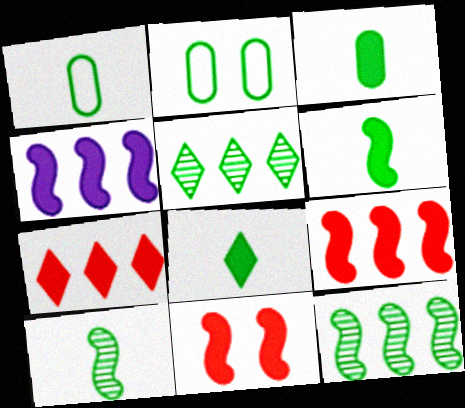[[1, 8, 10], 
[2, 5, 6], 
[2, 8, 12], 
[3, 6, 8], 
[4, 6, 11]]